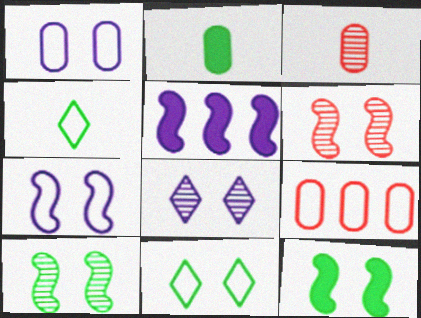[[3, 5, 11], 
[4, 7, 9], 
[6, 7, 12]]